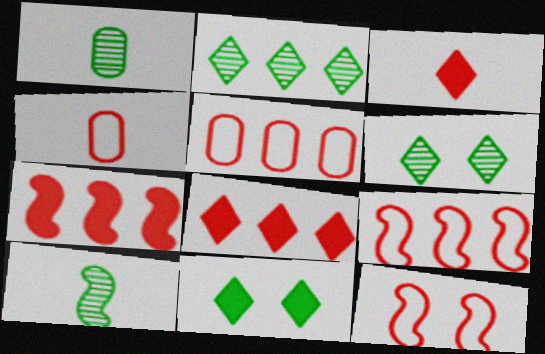[]